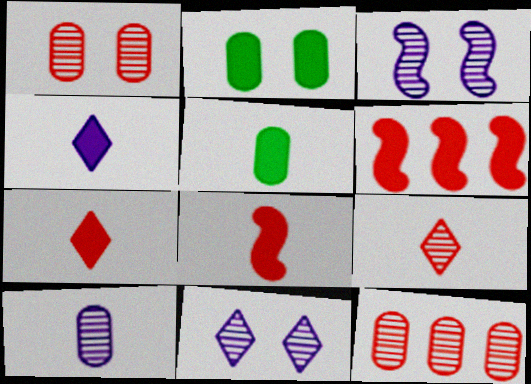[[2, 4, 6], 
[4, 5, 8]]